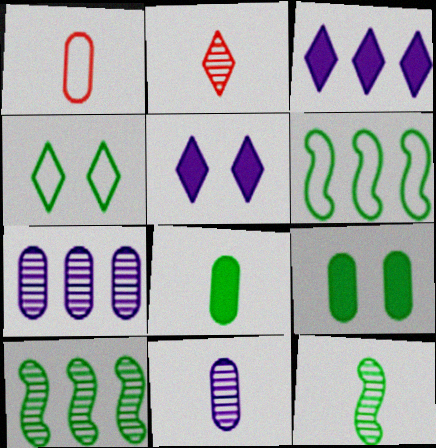[[1, 5, 10], 
[1, 7, 9], 
[1, 8, 11], 
[2, 3, 4], 
[2, 11, 12], 
[4, 8, 10]]